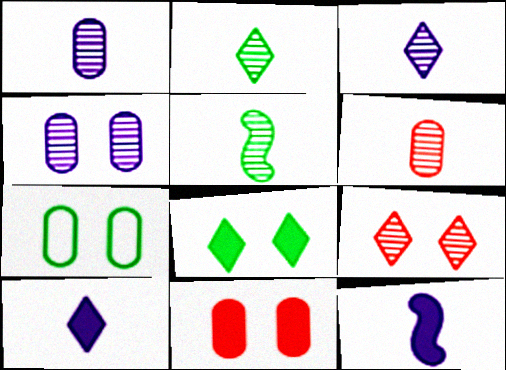[[3, 5, 6], 
[4, 7, 11]]